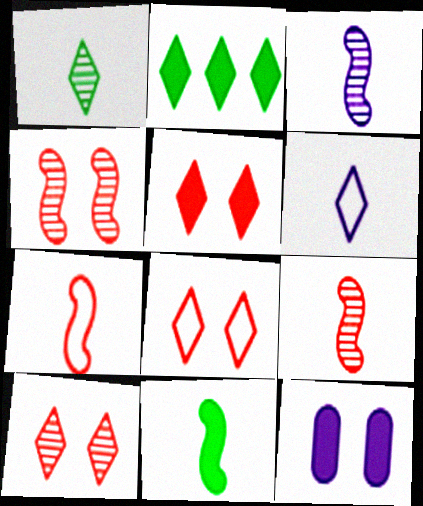[[2, 6, 10], 
[3, 7, 11], 
[5, 8, 10]]